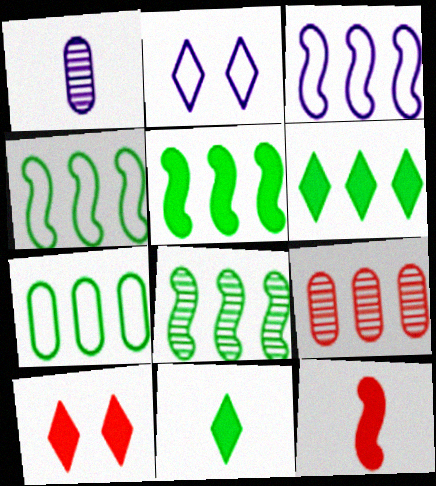[[1, 4, 10], 
[3, 6, 9], 
[4, 5, 8], 
[6, 7, 8]]